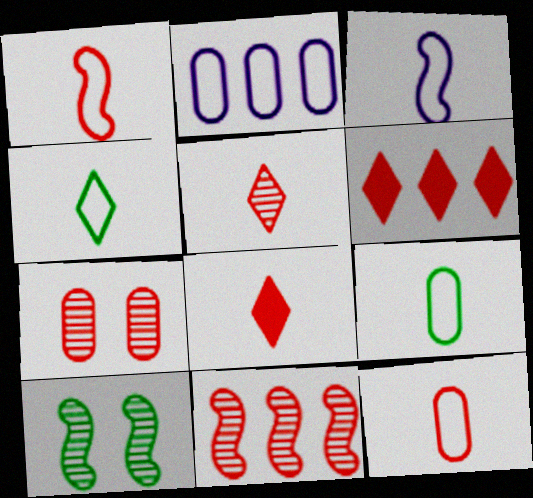[[1, 6, 7], 
[2, 8, 10], 
[3, 4, 12], 
[5, 7, 11]]